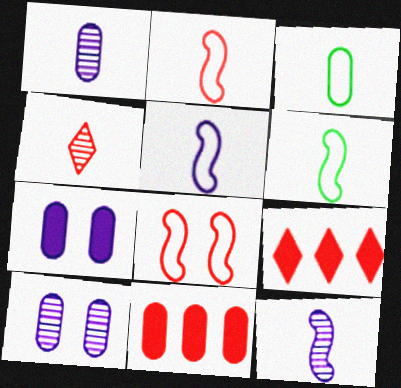[[2, 5, 6], 
[3, 10, 11], 
[4, 8, 11], 
[6, 9, 10]]